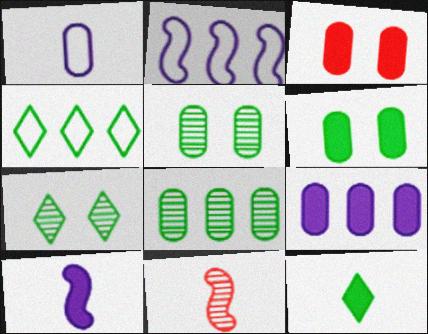[[1, 3, 8], 
[1, 11, 12], 
[4, 7, 12]]